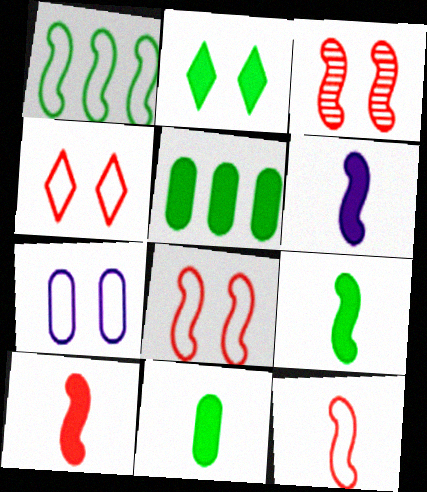[[1, 3, 6], 
[2, 3, 7], 
[2, 5, 9], 
[6, 9, 10]]